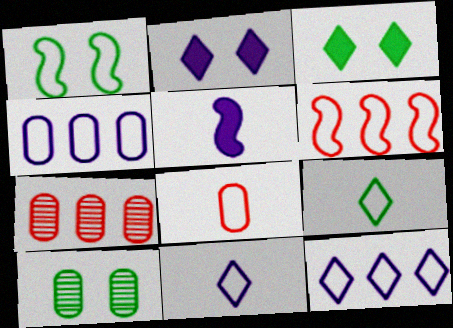[[1, 3, 10], 
[1, 8, 12]]